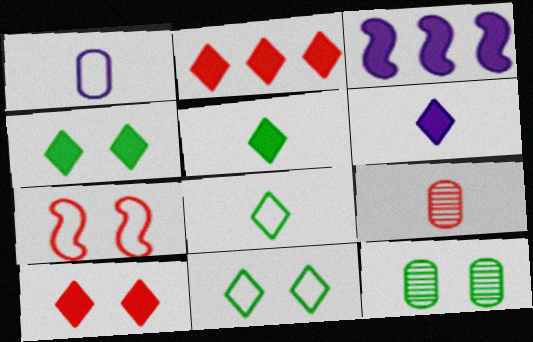[[2, 4, 6], 
[2, 7, 9], 
[3, 9, 11]]